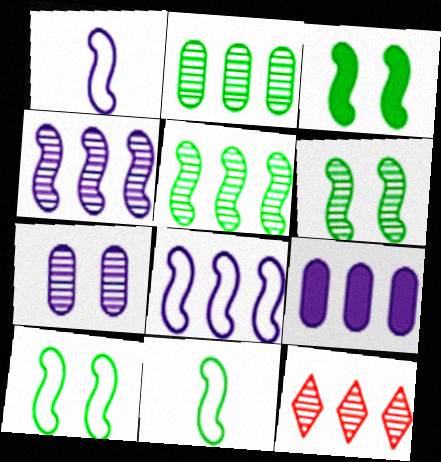[[2, 4, 12], 
[3, 5, 11], 
[3, 6, 10]]